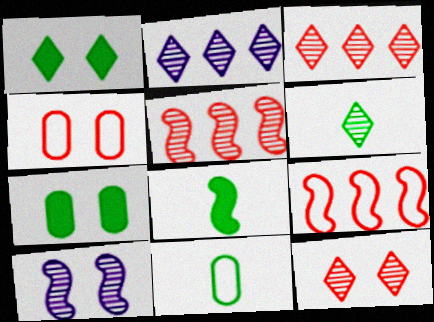[[1, 4, 10], 
[2, 4, 8], 
[2, 6, 12], 
[6, 8, 11], 
[8, 9, 10]]